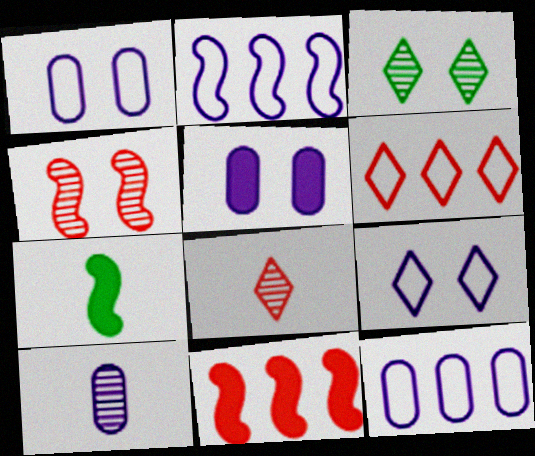[[2, 4, 7], 
[5, 10, 12]]